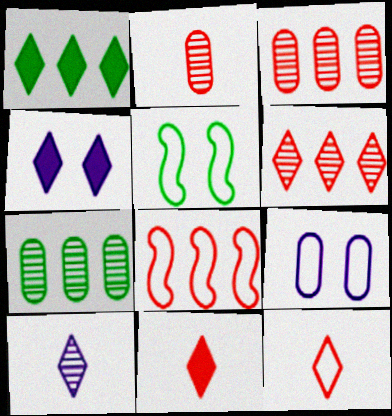[[1, 4, 11]]